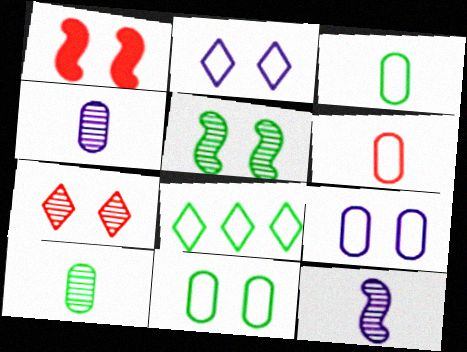[[1, 4, 8]]